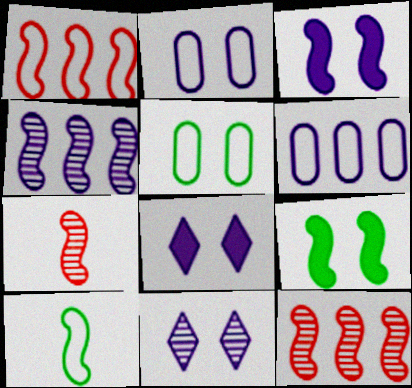[[2, 3, 11], 
[3, 10, 12]]